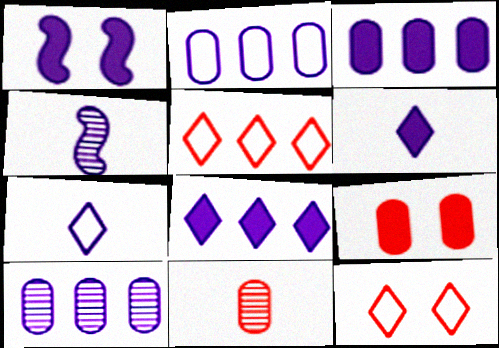[[1, 3, 6], 
[1, 7, 10], 
[2, 3, 10]]